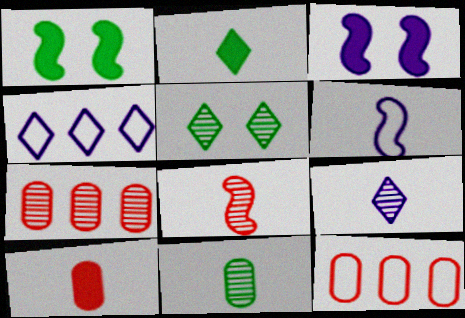[[1, 9, 12], 
[8, 9, 11]]